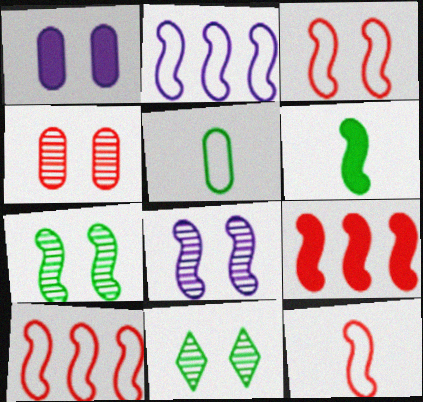[[1, 3, 11], 
[3, 10, 12], 
[4, 8, 11], 
[6, 8, 10]]